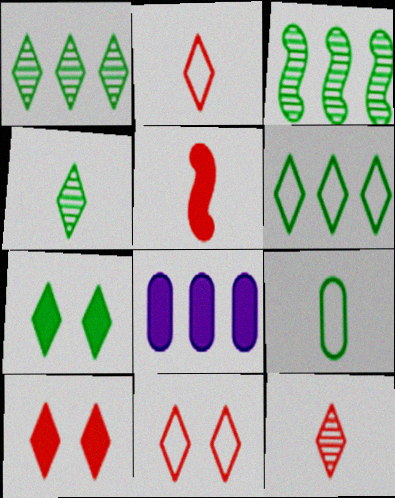[[3, 7, 9], 
[4, 6, 7], 
[5, 7, 8]]